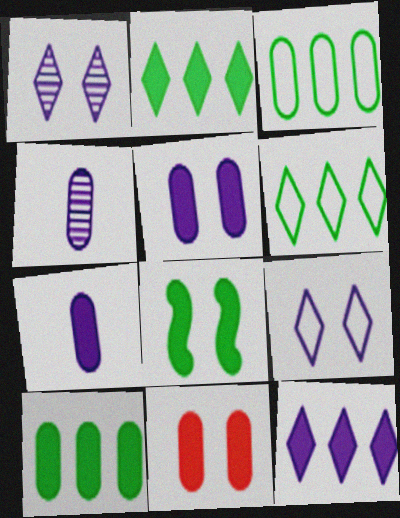[[3, 4, 11], 
[7, 10, 11]]